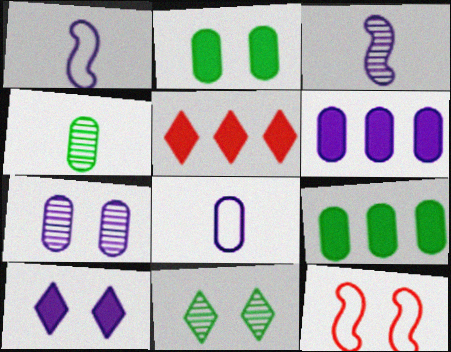[[6, 7, 8]]